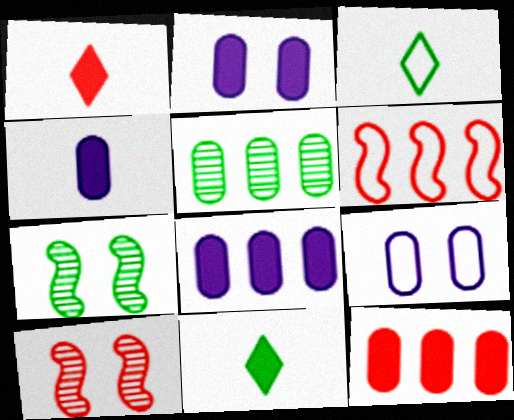[[2, 4, 8], 
[3, 6, 9], 
[3, 8, 10]]